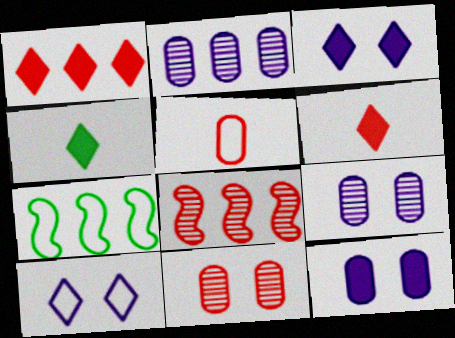[[1, 2, 7], 
[1, 3, 4], 
[5, 7, 10], 
[6, 7, 9]]